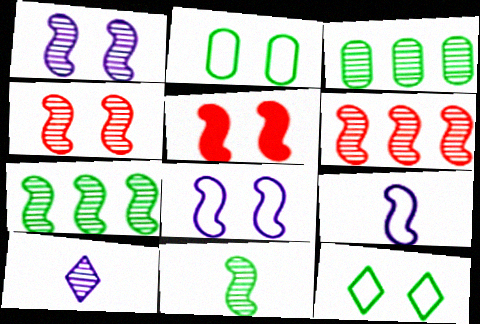[[1, 6, 11], 
[3, 4, 10], 
[5, 7, 9]]